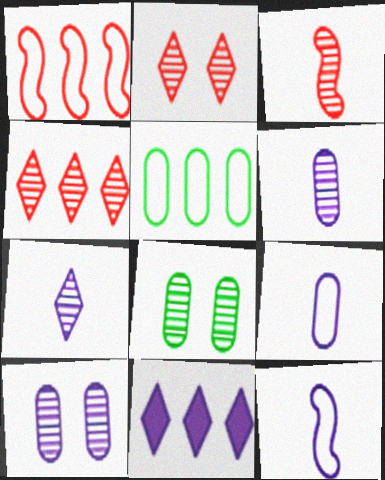[[10, 11, 12]]